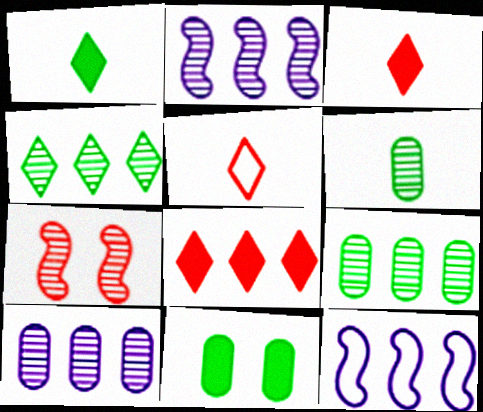[[2, 5, 11], 
[8, 9, 12]]